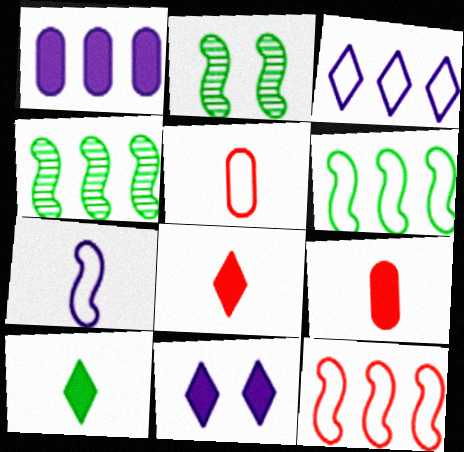[[2, 3, 9], 
[4, 5, 11]]